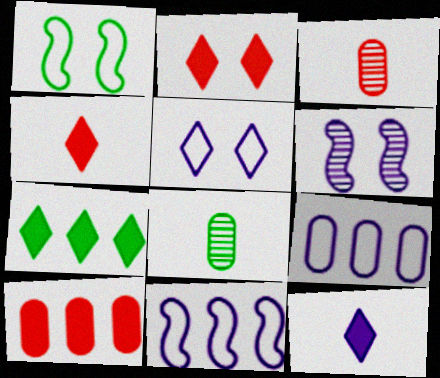[[1, 7, 8], 
[2, 7, 12], 
[2, 8, 11], 
[6, 9, 12]]